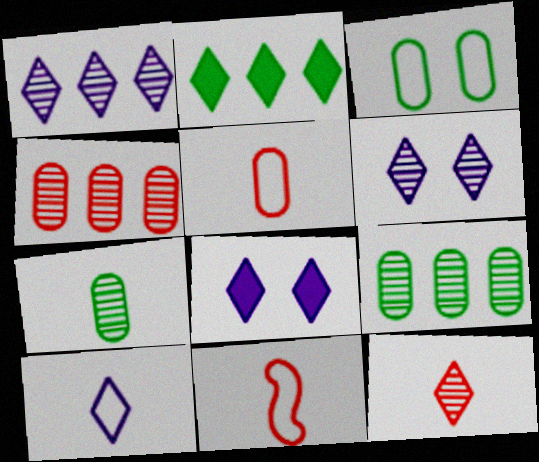[[1, 8, 10], 
[8, 9, 11]]